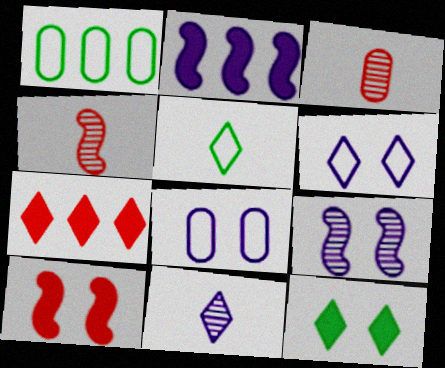[[1, 10, 11], 
[2, 8, 11]]